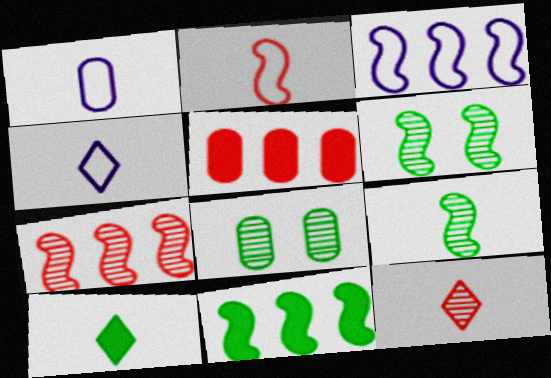[[1, 5, 8], 
[3, 7, 11], 
[4, 5, 6], 
[4, 10, 12]]